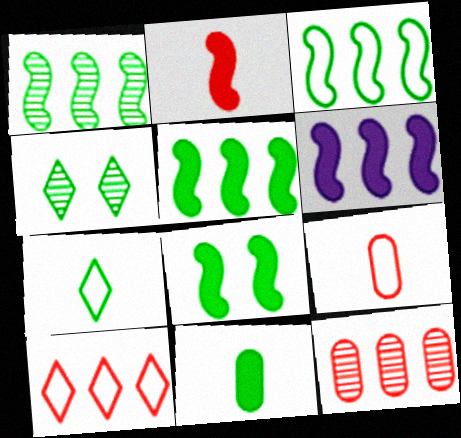[[1, 3, 5], 
[2, 6, 8], 
[3, 4, 11], 
[4, 6, 9]]